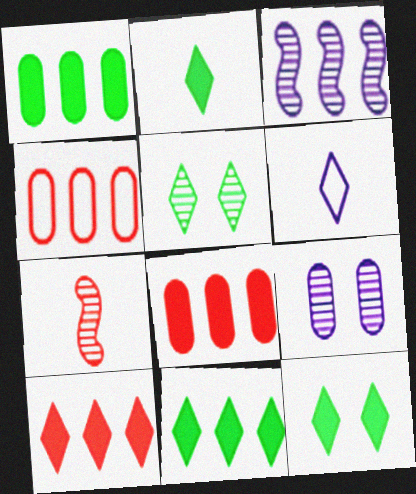[[2, 11, 12], 
[3, 4, 11], 
[5, 6, 10]]